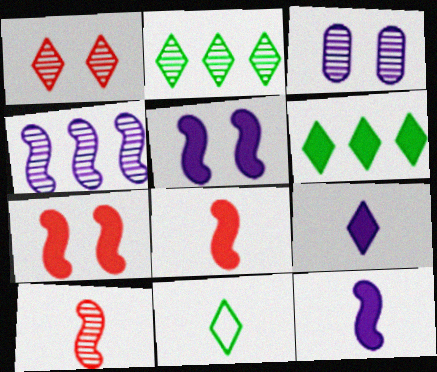[[2, 3, 10]]